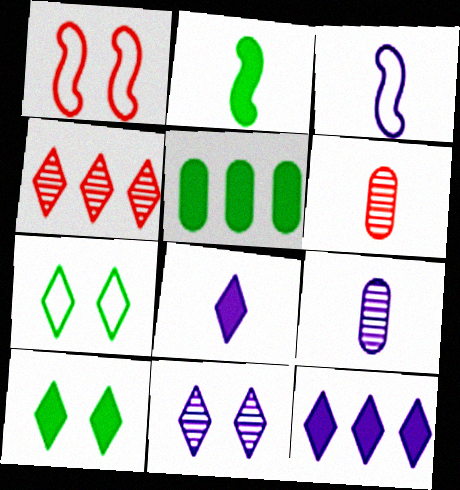[[2, 5, 10], 
[3, 8, 9], 
[4, 7, 8]]